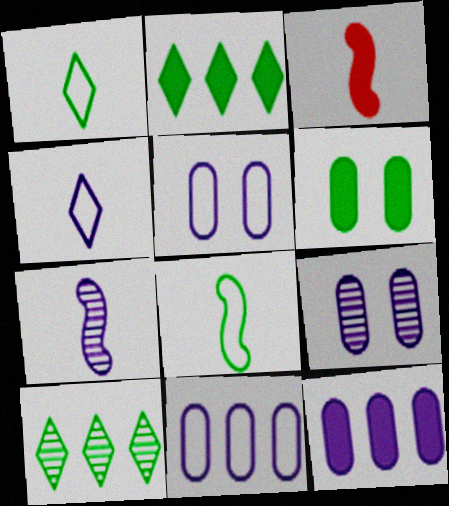[[3, 5, 10], 
[3, 7, 8], 
[6, 8, 10]]